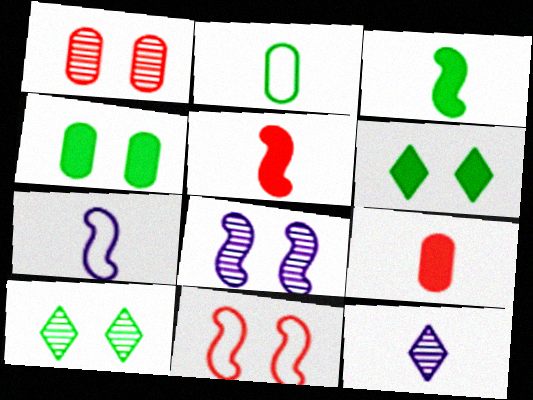[[1, 8, 10], 
[2, 5, 12]]